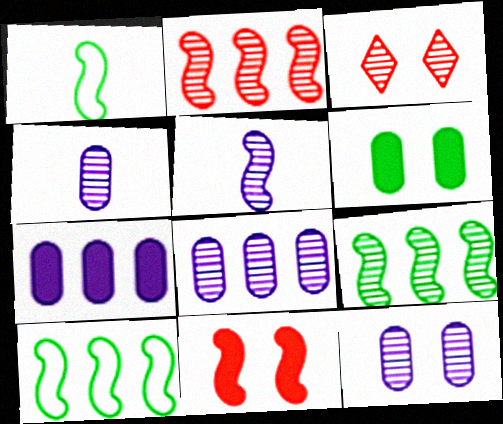[[1, 3, 7], 
[3, 4, 9], 
[4, 8, 12], 
[5, 10, 11]]